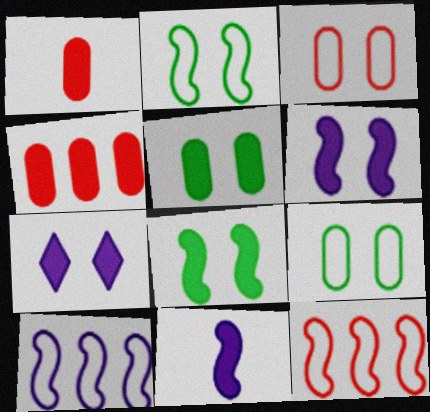[]